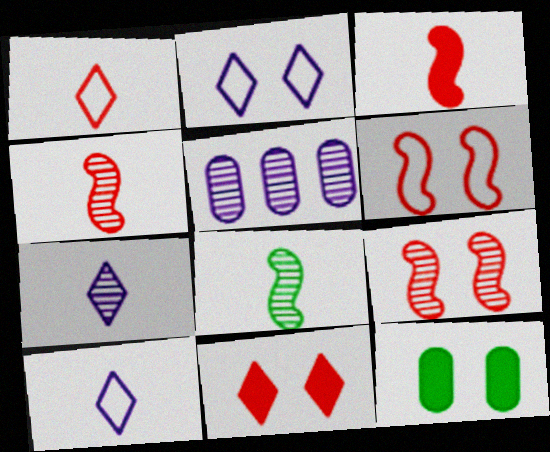[[2, 9, 12]]